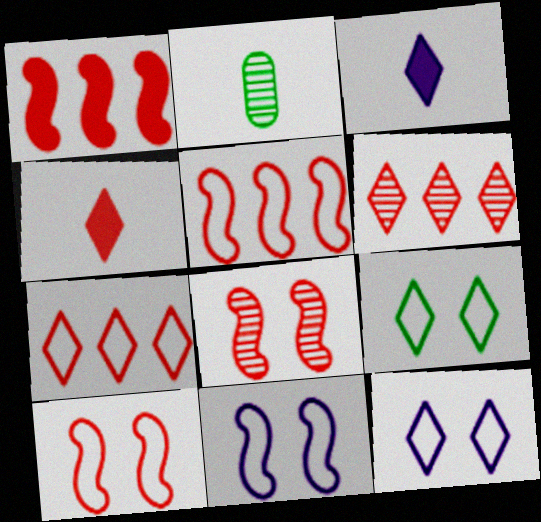[[1, 2, 12], 
[3, 6, 9]]